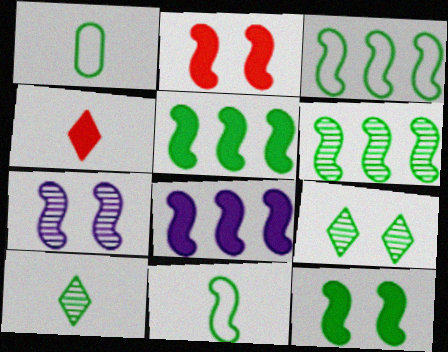[[1, 5, 9], 
[3, 5, 6], 
[6, 11, 12]]